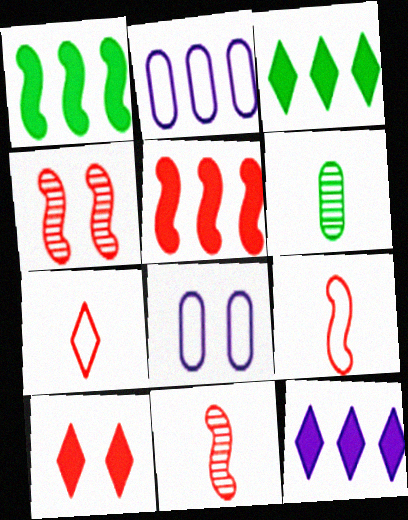[[3, 8, 11], 
[4, 5, 9]]